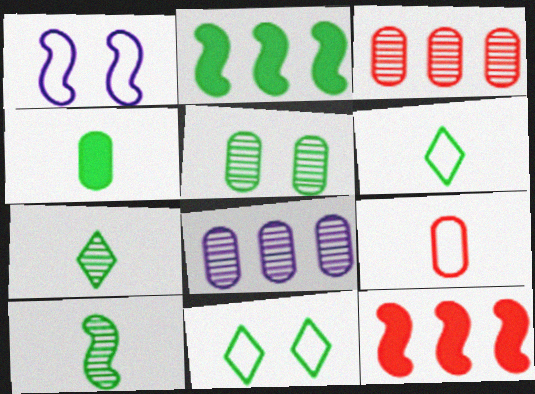[[1, 10, 12], 
[2, 5, 6], 
[4, 6, 10]]